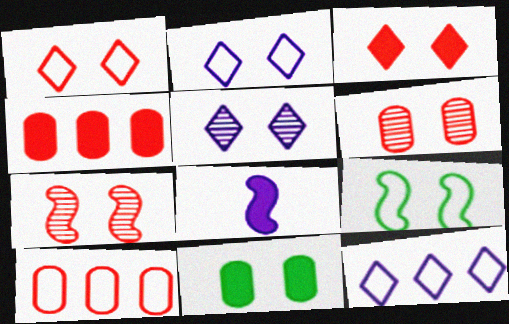[[2, 7, 11]]